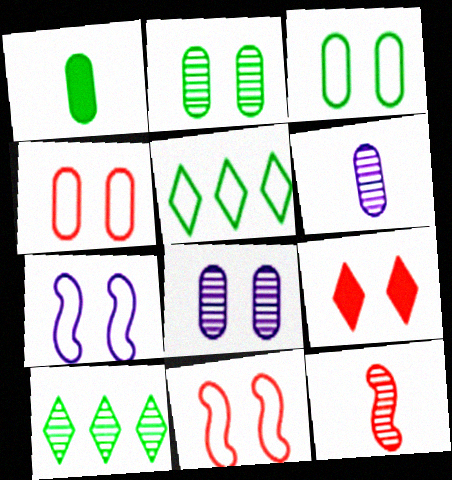[[2, 7, 9], 
[8, 10, 12]]